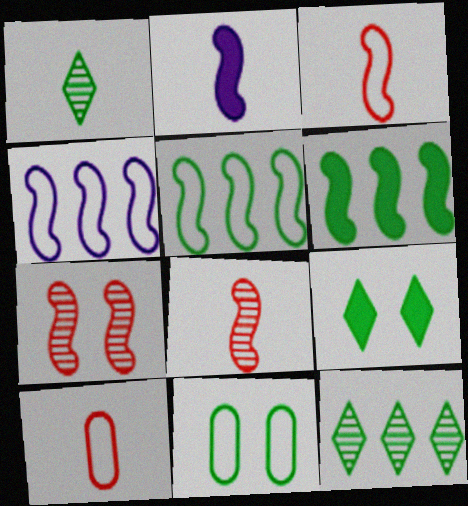[[1, 2, 10], 
[1, 6, 11], 
[2, 5, 7]]